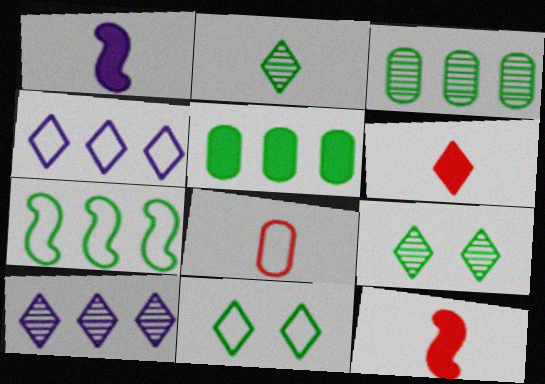[[1, 2, 8], 
[4, 6, 9], 
[6, 10, 11]]